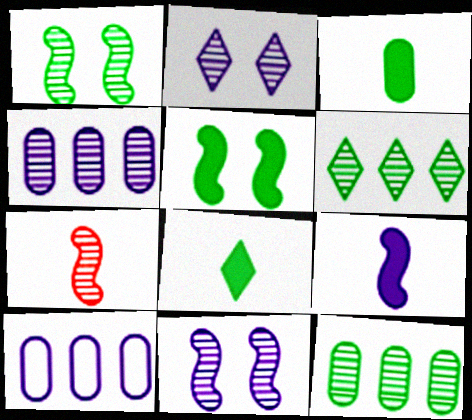[[2, 7, 12], 
[2, 9, 10]]